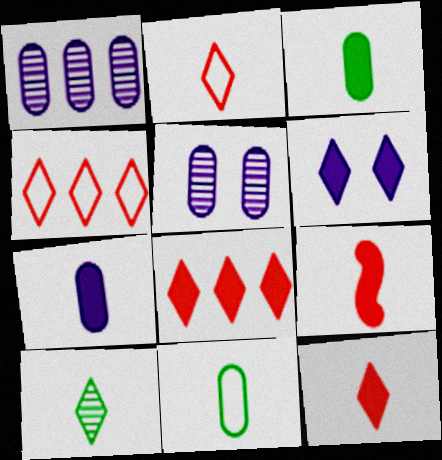[[4, 6, 10]]